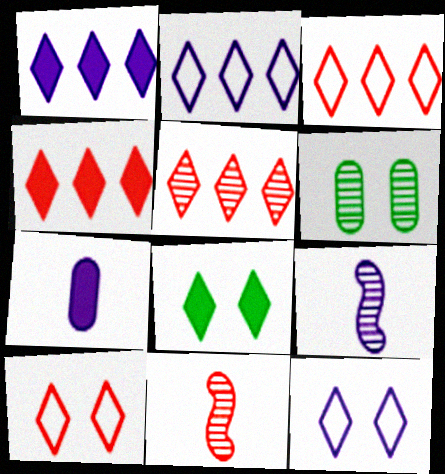[[3, 4, 5], 
[5, 6, 9]]